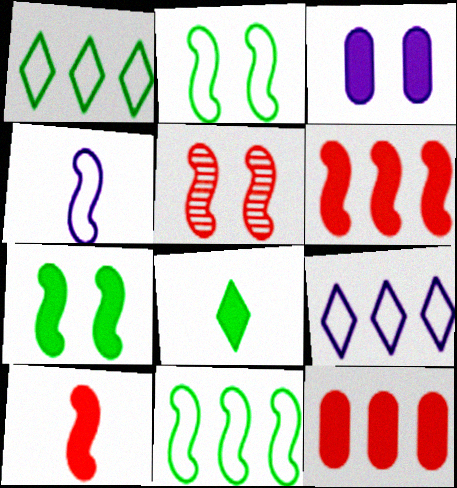[[3, 6, 8]]